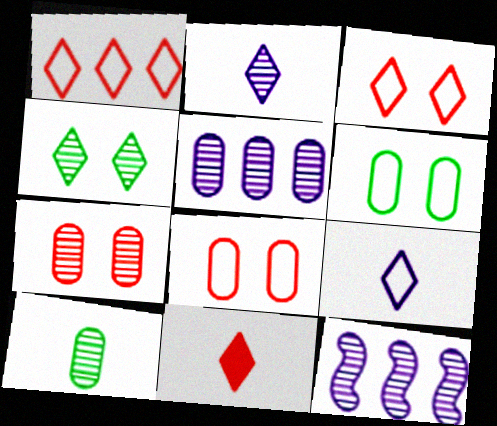[[5, 7, 10], 
[6, 11, 12]]